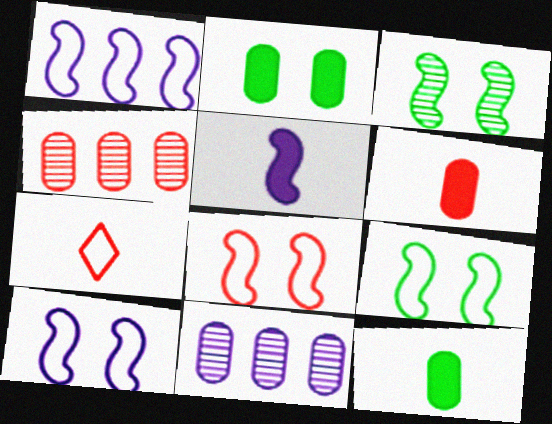[[8, 9, 10]]